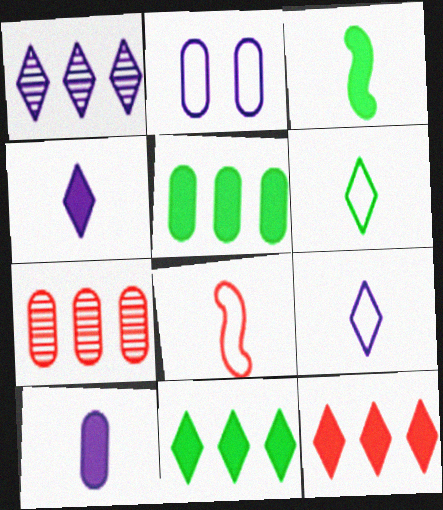[]